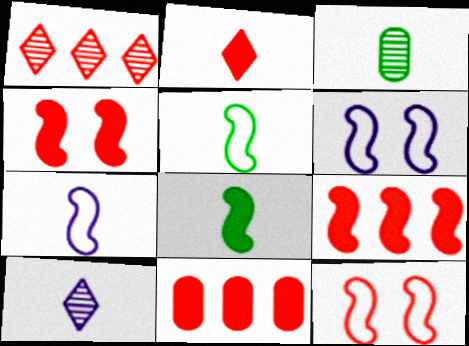[[2, 3, 7], 
[2, 4, 11]]